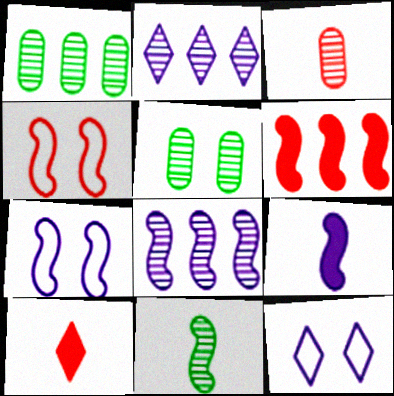[[1, 7, 10], 
[6, 7, 11], 
[7, 8, 9]]